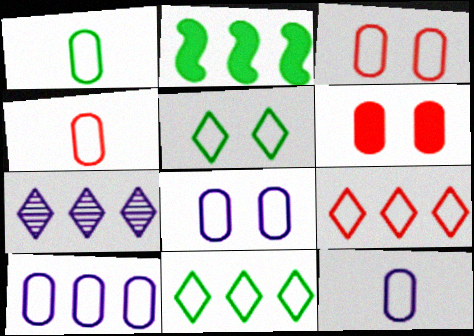[[1, 3, 10], 
[1, 4, 12], 
[8, 10, 12]]